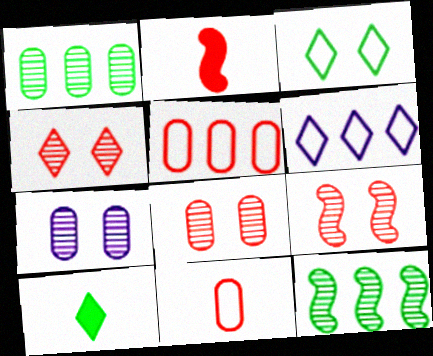[[2, 4, 5], 
[4, 6, 10], 
[4, 8, 9]]